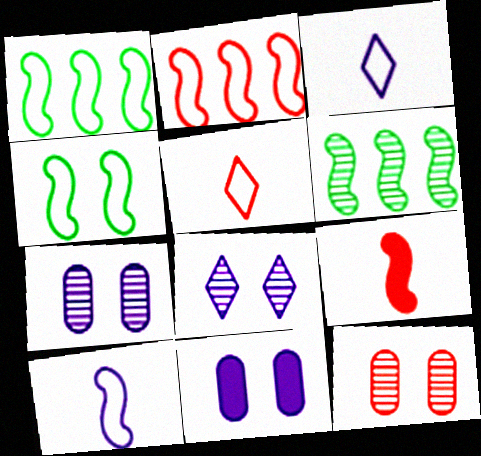[[2, 4, 10], 
[5, 6, 11]]